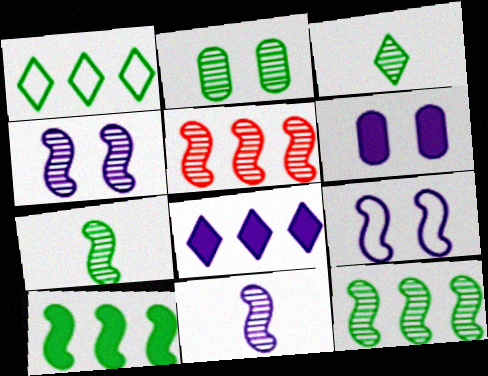[[2, 3, 12], 
[4, 5, 7]]